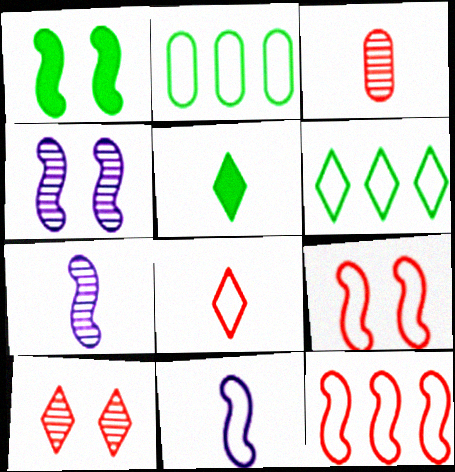[[1, 4, 9], 
[1, 7, 12], 
[3, 5, 11]]